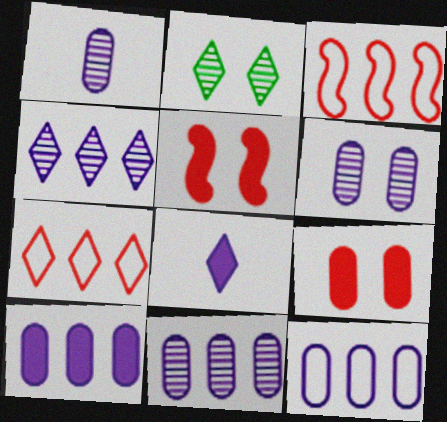[[1, 6, 11], 
[2, 7, 8], 
[10, 11, 12]]